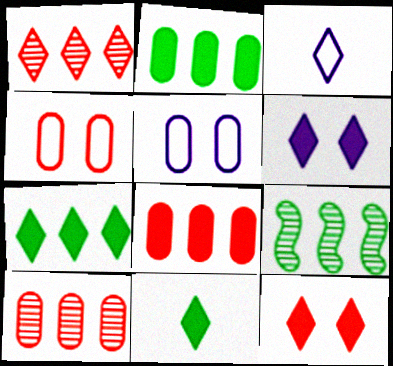[]